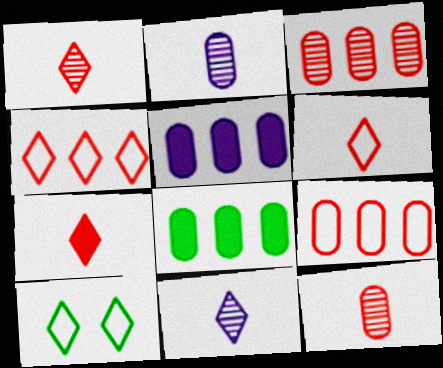[[1, 6, 7]]